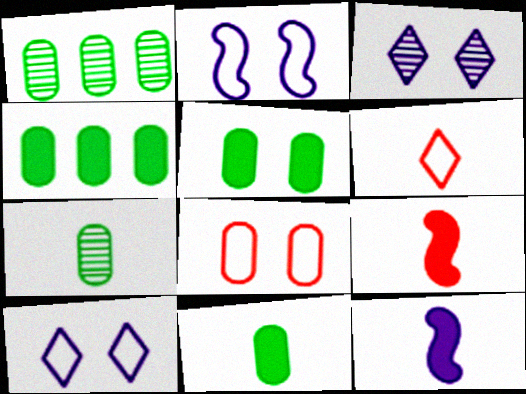[[1, 9, 10], 
[4, 5, 11], 
[6, 7, 12]]